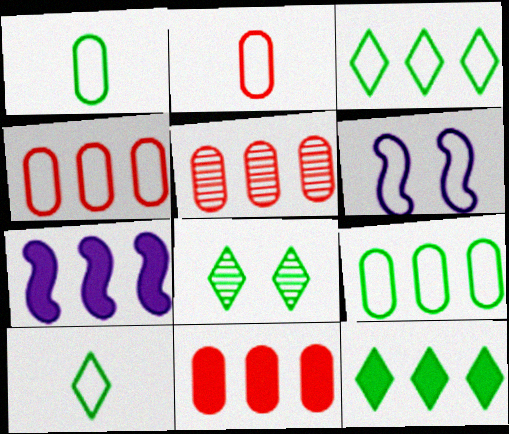[[2, 3, 6], 
[2, 7, 8], 
[3, 5, 7], 
[4, 5, 11], 
[4, 6, 10], 
[7, 11, 12], 
[8, 10, 12]]